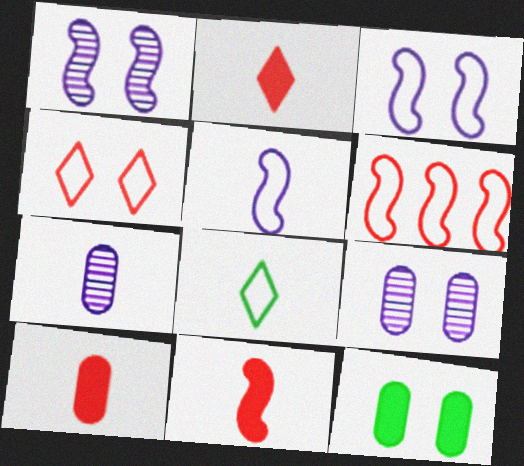[[1, 4, 12], 
[2, 10, 11], 
[7, 8, 11]]